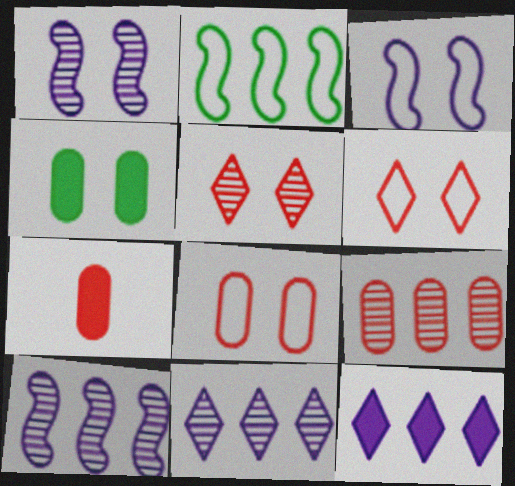[[1, 4, 6], 
[2, 9, 12], 
[3, 4, 5], 
[7, 8, 9]]